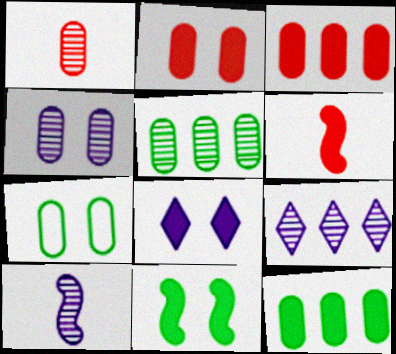[[1, 4, 5], 
[2, 4, 7], 
[2, 8, 11], 
[4, 9, 10], 
[6, 7, 9], 
[6, 8, 12]]